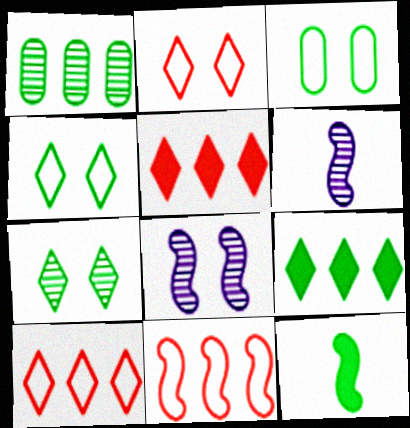[[1, 4, 12], 
[3, 5, 6], 
[8, 11, 12]]